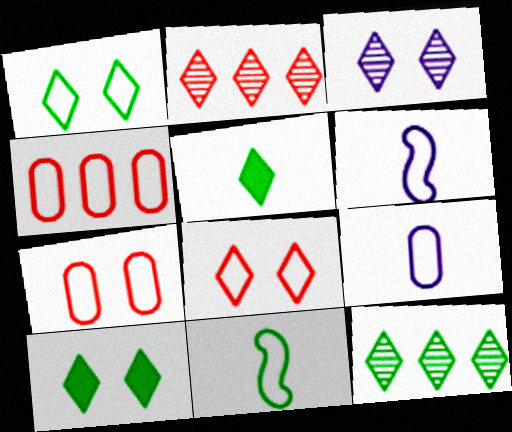[[1, 4, 6], 
[1, 5, 12], 
[3, 8, 10]]